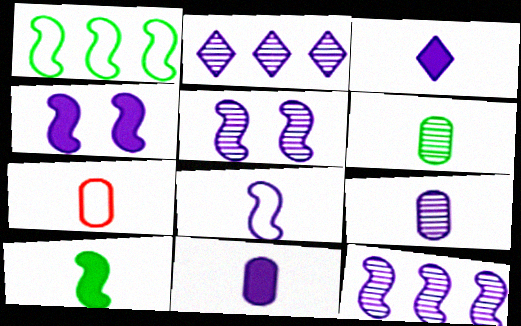[[2, 5, 9], 
[3, 8, 9], 
[4, 8, 12], 
[6, 7, 11]]